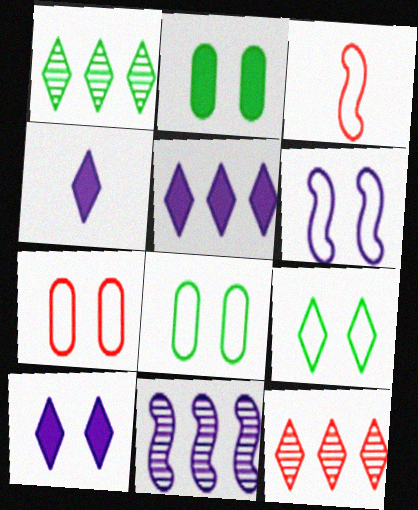[[4, 5, 10], 
[4, 9, 12], 
[6, 7, 9]]